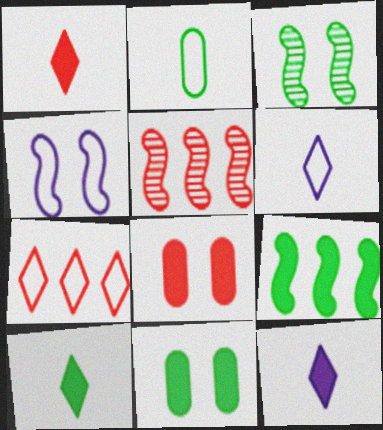[[1, 10, 12], 
[2, 4, 7], 
[5, 6, 11], 
[8, 9, 12], 
[9, 10, 11]]